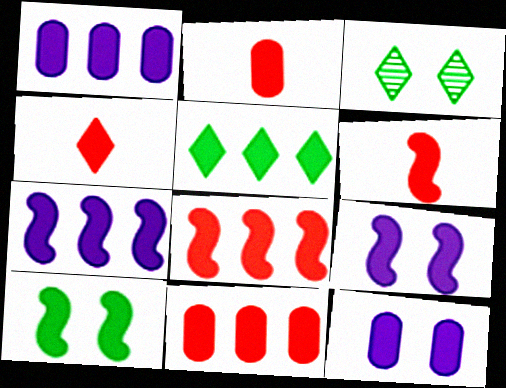[[1, 4, 10], 
[1, 5, 8], 
[2, 4, 6], 
[2, 5, 9], 
[5, 6, 12], 
[5, 7, 11], 
[6, 7, 10]]